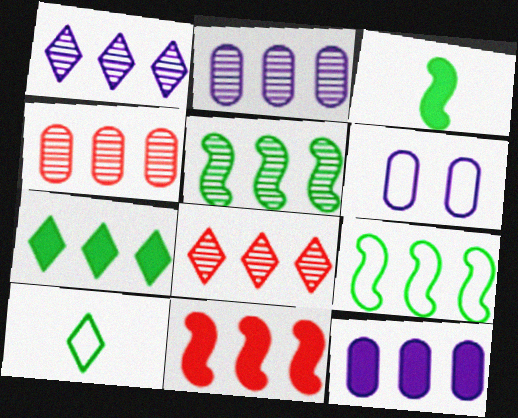[[1, 4, 5], 
[2, 5, 8], 
[3, 6, 8], 
[7, 11, 12], 
[8, 9, 12]]